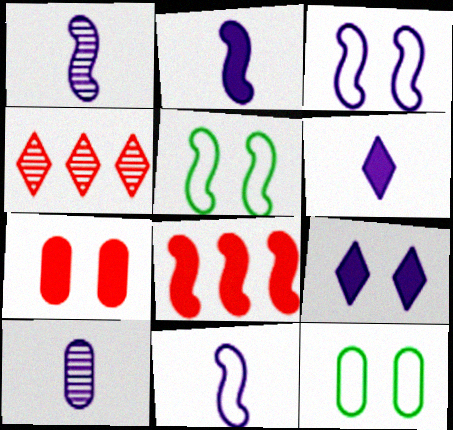[[1, 2, 11], 
[1, 5, 8], 
[2, 4, 12], 
[6, 10, 11]]